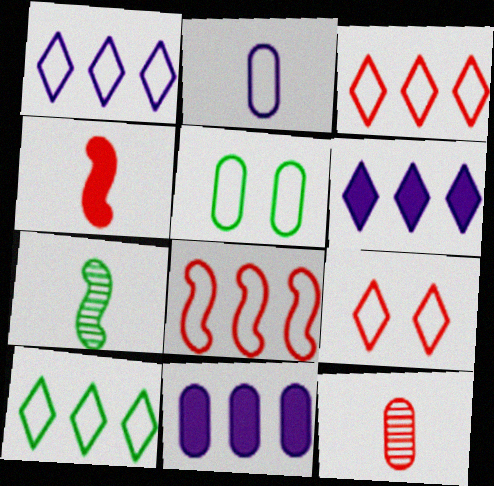[[1, 3, 10], 
[5, 11, 12], 
[7, 9, 11]]